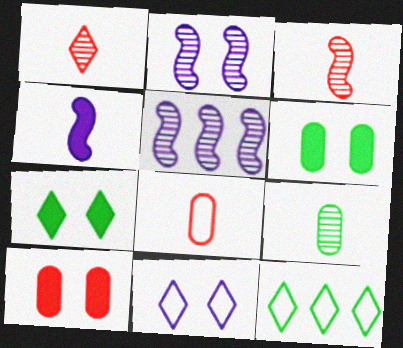[[5, 7, 8]]